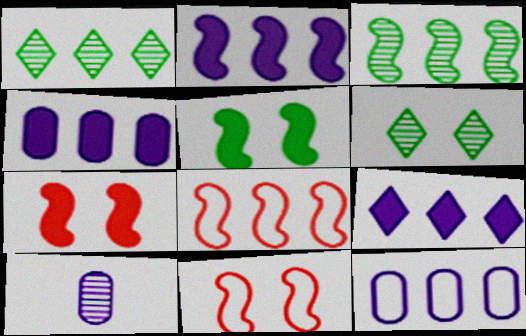[[1, 4, 8], 
[2, 3, 8], 
[2, 4, 9]]